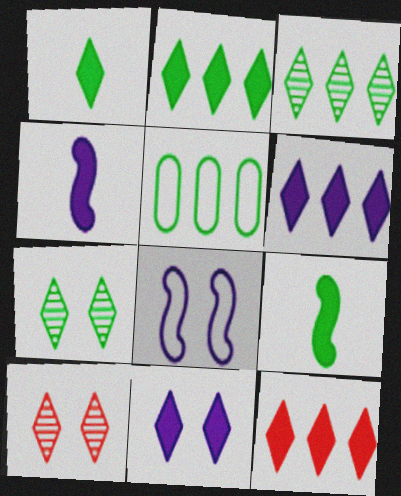[[1, 11, 12], 
[2, 6, 12], 
[4, 5, 10], 
[5, 7, 9]]